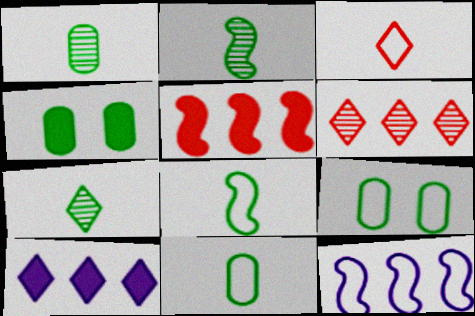[[1, 2, 7], 
[3, 9, 12]]